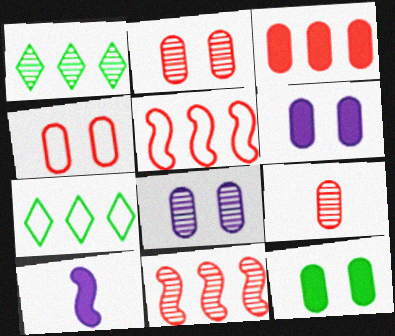[[1, 4, 10], 
[2, 7, 10], 
[3, 4, 9], 
[4, 8, 12]]